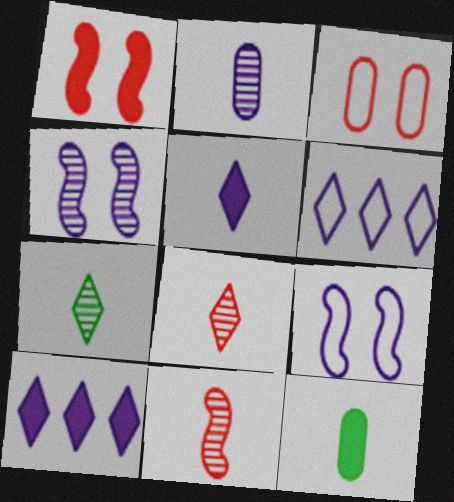[[1, 10, 12], 
[2, 7, 11], 
[2, 9, 10]]